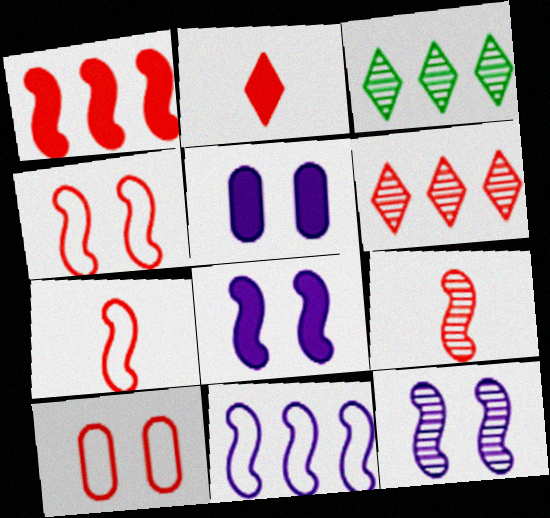[[1, 4, 9], 
[3, 5, 7]]